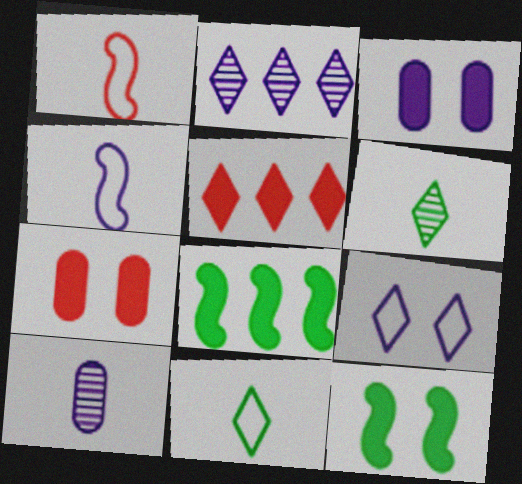[[2, 3, 4], 
[5, 6, 9]]